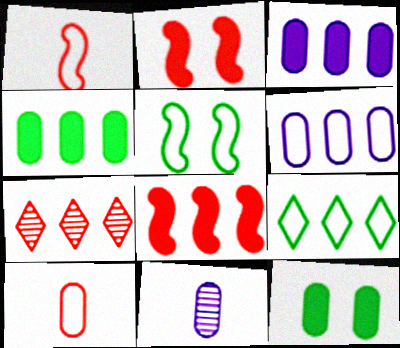[[2, 7, 10], 
[2, 9, 11]]